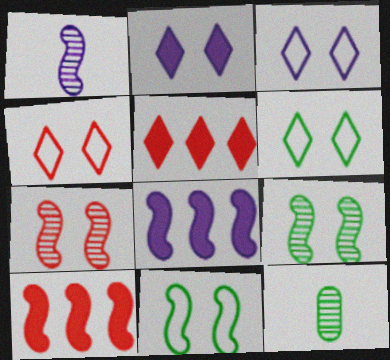[[1, 10, 11], 
[3, 4, 6], 
[3, 10, 12], 
[4, 8, 12]]